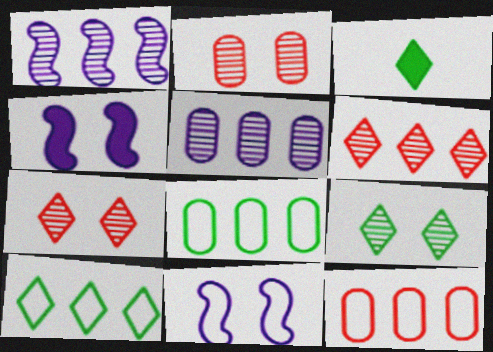[[3, 9, 10]]